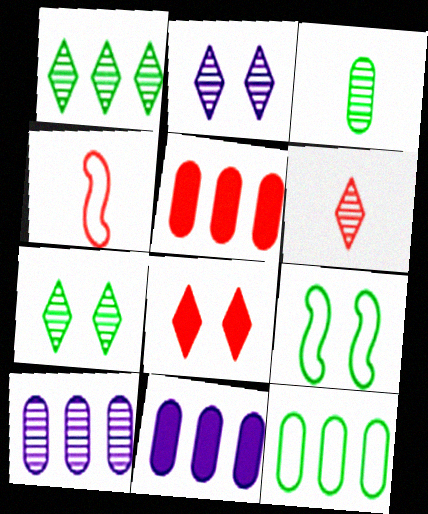[[1, 2, 6], 
[4, 7, 11], 
[5, 10, 12], 
[6, 9, 11]]